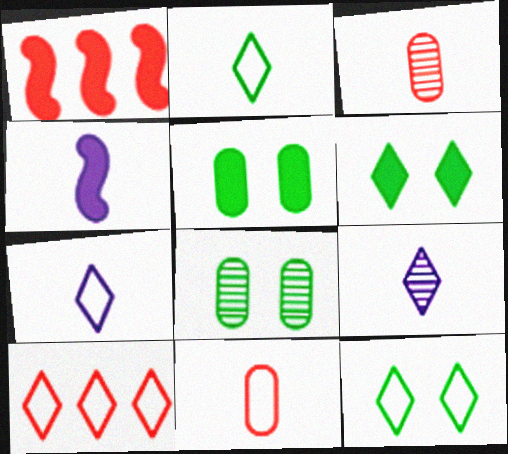[[1, 7, 8], 
[2, 3, 4], 
[4, 8, 10], 
[6, 9, 10], 
[7, 10, 12]]